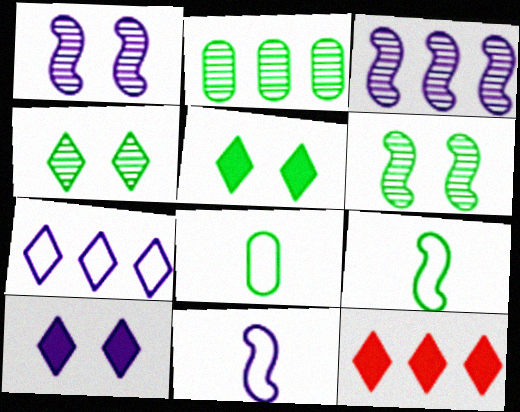[[1, 8, 12], 
[2, 5, 9]]